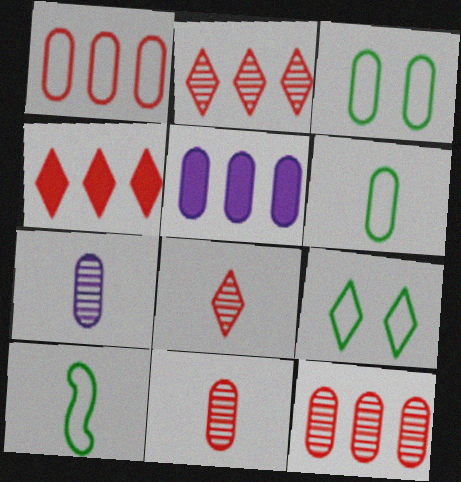[[3, 5, 11]]